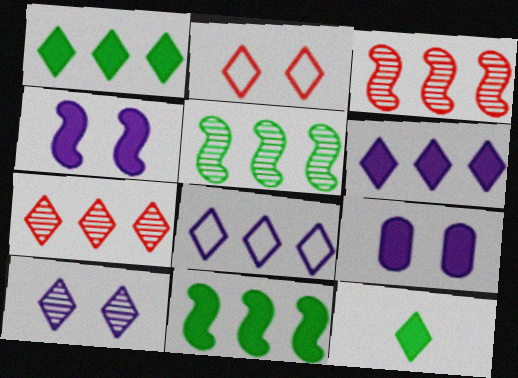[[1, 7, 8]]